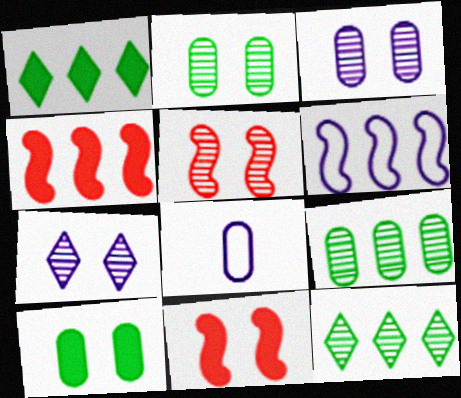[[1, 5, 8], 
[2, 5, 7], 
[8, 11, 12]]